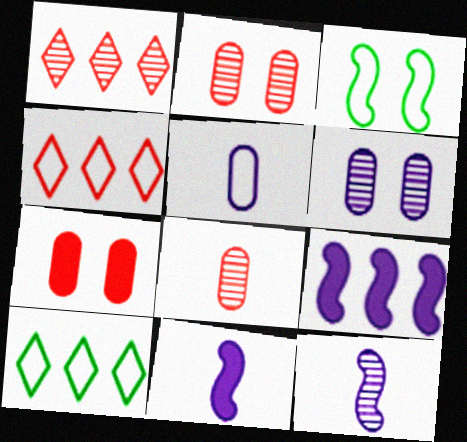[[2, 10, 11], 
[3, 4, 5], 
[7, 10, 12]]